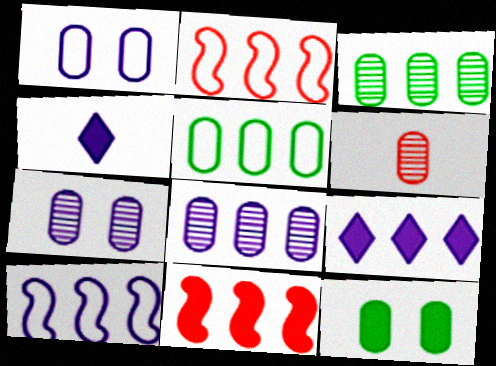[[2, 3, 9], 
[3, 6, 7], 
[4, 7, 10], 
[4, 11, 12], 
[8, 9, 10]]